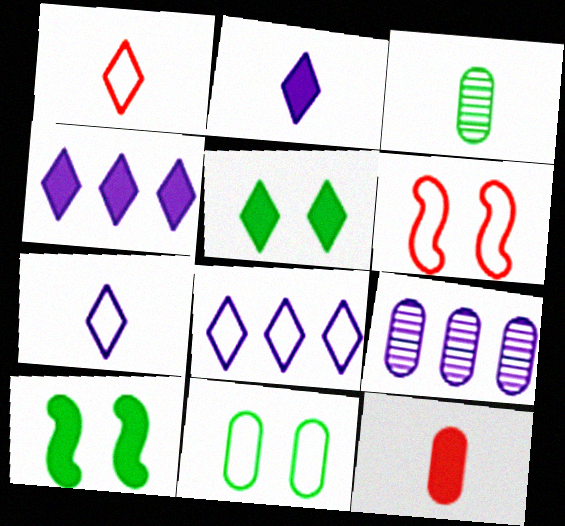[[1, 9, 10], 
[3, 4, 6], 
[4, 10, 12], 
[9, 11, 12]]